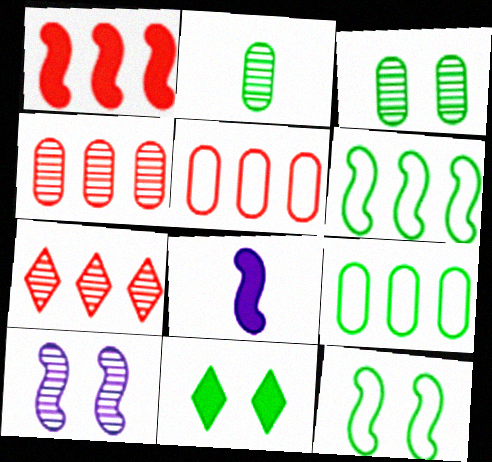[[1, 5, 7], 
[2, 6, 11], 
[2, 7, 10], 
[3, 11, 12]]